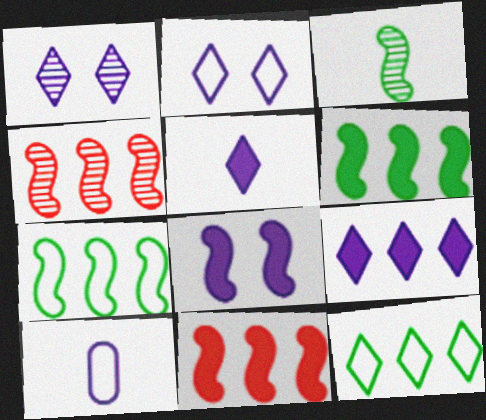[]